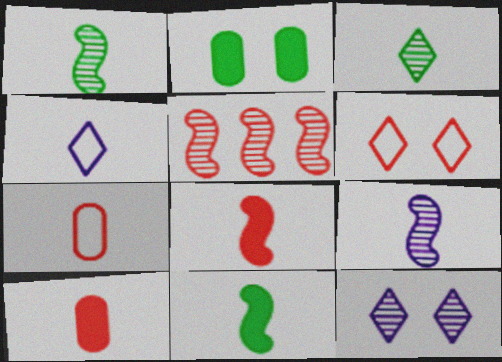[[1, 4, 10], 
[2, 4, 5], 
[5, 6, 10]]